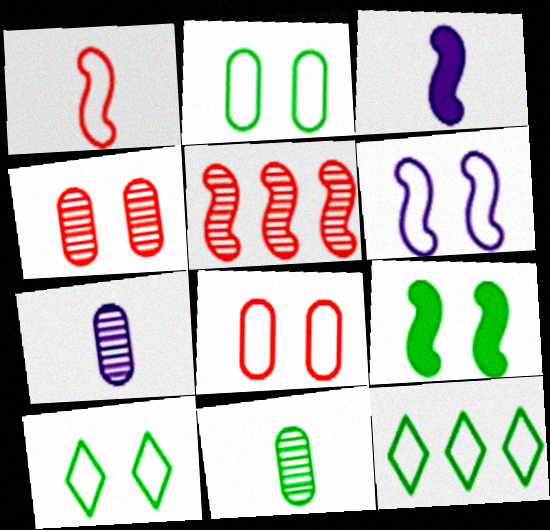[[3, 4, 12], 
[6, 8, 10], 
[9, 11, 12]]